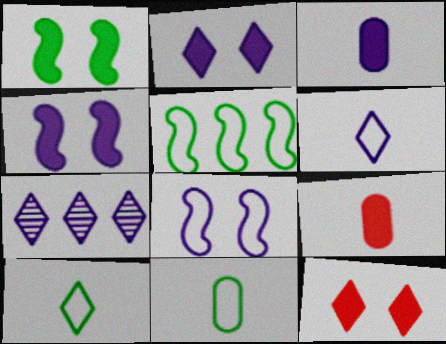[[2, 6, 7], 
[3, 7, 8], 
[7, 10, 12]]